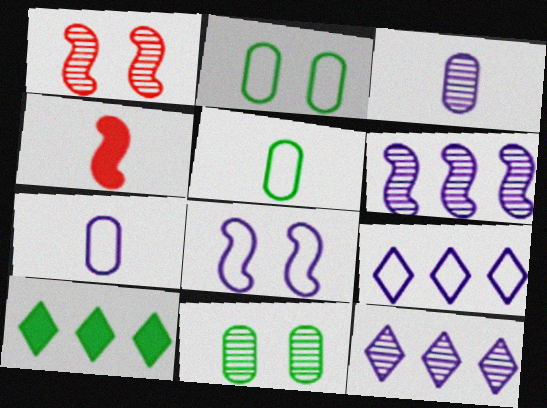[[1, 7, 10], 
[2, 4, 12], 
[4, 9, 11], 
[7, 8, 9]]